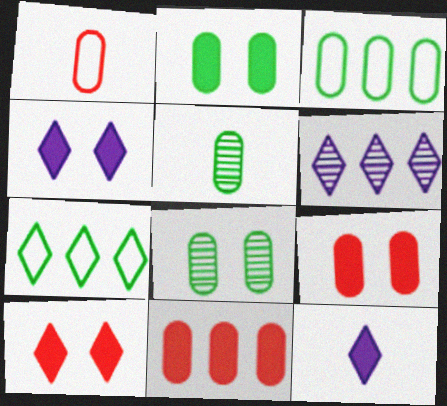[[2, 3, 5]]